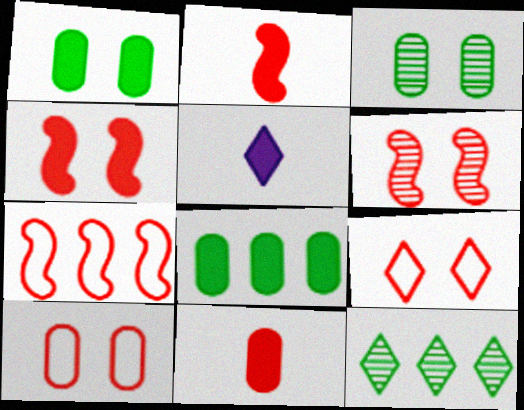[[2, 6, 7], 
[3, 5, 7], 
[4, 5, 8], 
[5, 9, 12]]